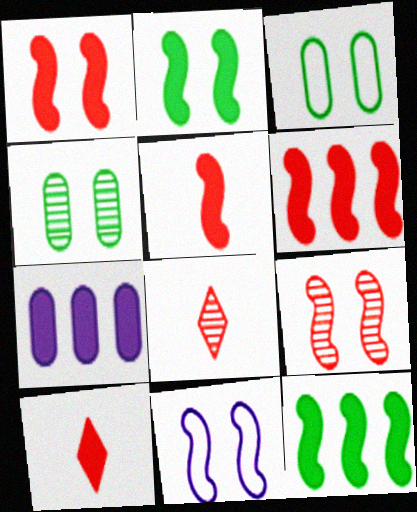[[1, 5, 6], 
[2, 7, 10], 
[2, 9, 11]]